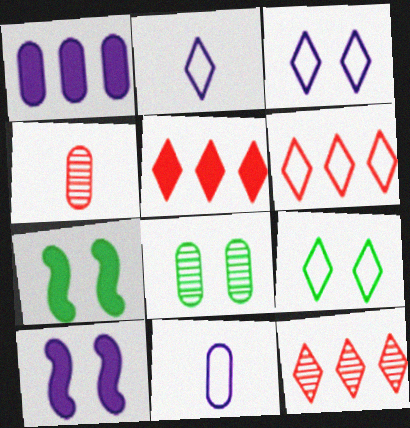[[2, 6, 9], 
[5, 6, 12], 
[7, 8, 9], 
[7, 11, 12]]